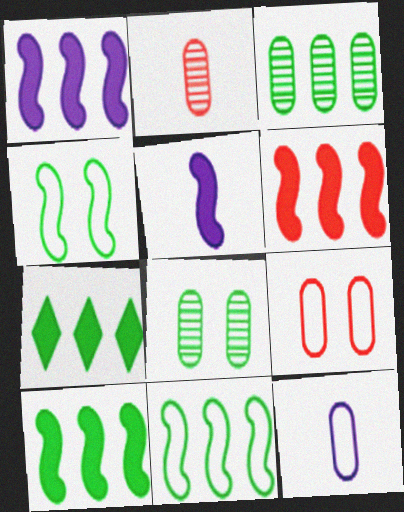[[1, 6, 10], 
[3, 7, 11]]